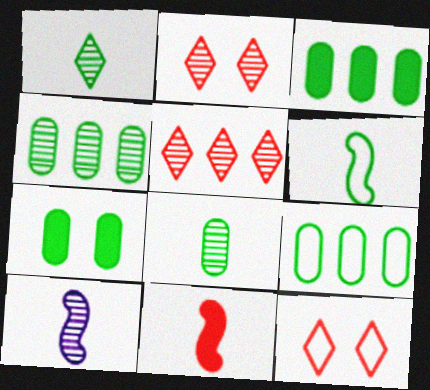[[2, 4, 10], 
[3, 4, 9], 
[3, 10, 12], 
[6, 10, 11], 
[7, 8, 9]]